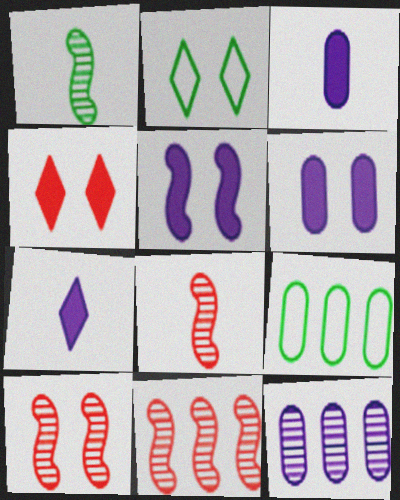[[2, 3, 11], 
[2, 6, 10], 
[7, 9, 10], 
[8, 10, 11]]